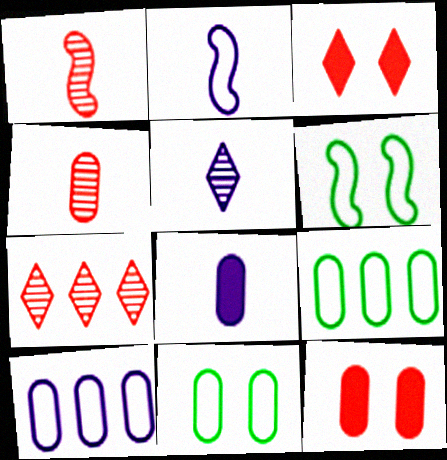[[2, 5, 8], 
[6, 7, 8]]